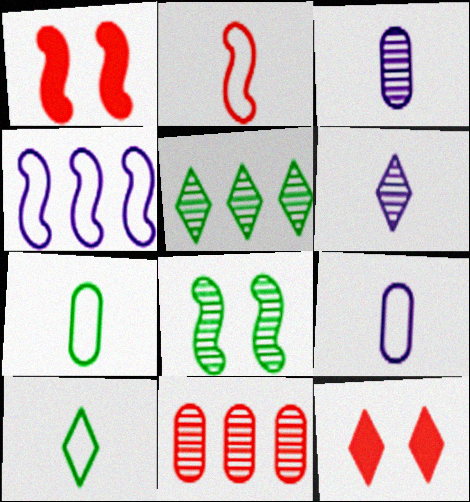[[1, 5, 9], 
[2, 9, 10], 
[2, 11, 12], 
[6, 8, 11]]